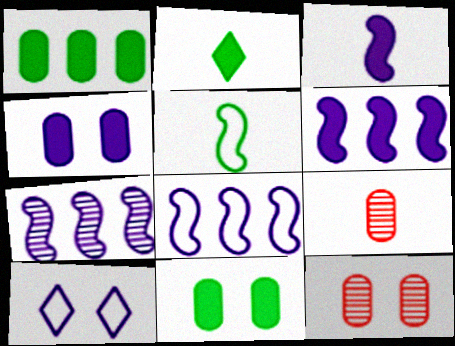[[2, 8, 12], 
[6, 7, 8]]